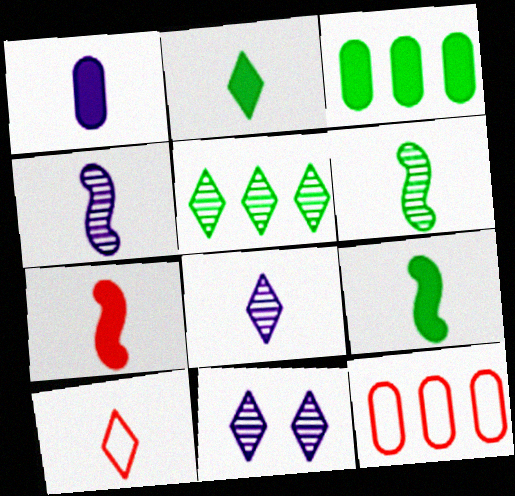[[1, 2, 7], 
[1, 6, 10], 
[2, 8, 10], 
[9, 11, 12]]